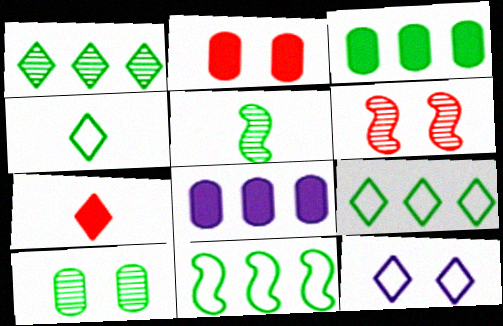[[1, 3, 11], 
[1, 5, 10], 
[1, 7, 12], 
[4, 6, 8]]